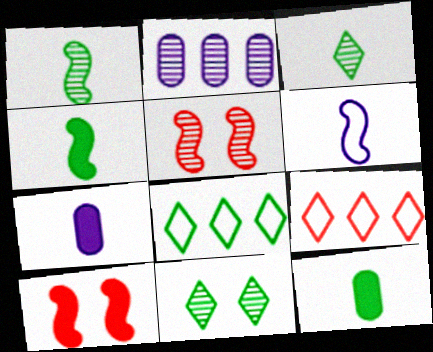[[2, 3, 5], 
[5, 7, 8]]